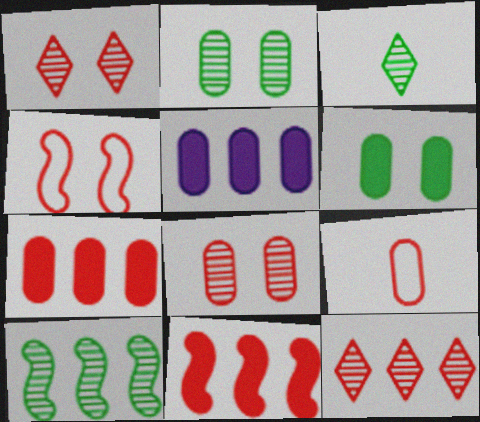[[1, 9, 11], 
[2, 3, 10], 
[2, 5, 9], 
[3, 4, 5], 
[7, 8, 9]]